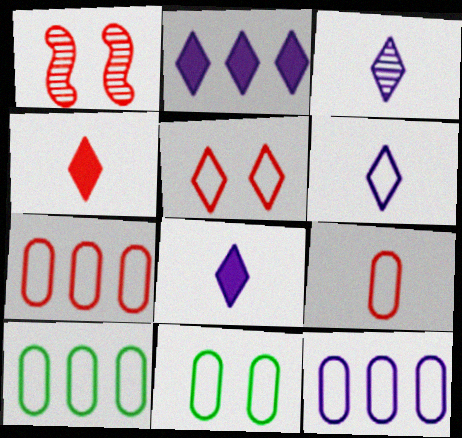[[1, 4, 7], 
[1, 8, 10], 
[3, 6, 8], 
[7, 10, 12], 
[9, 11, 12]]